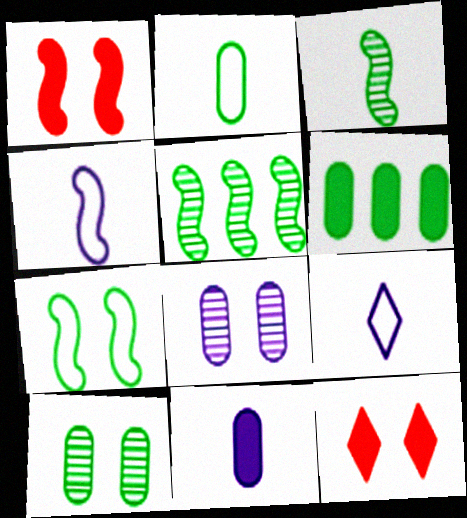[[1, 4, 5], 
[2, 6, 10], 
[7, 8, 12]]